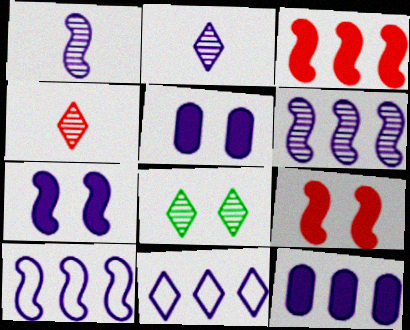[[1, 5, 11], 
[1, 7, 10], 
[2, 5, 10], 
[6, 11, 12]]